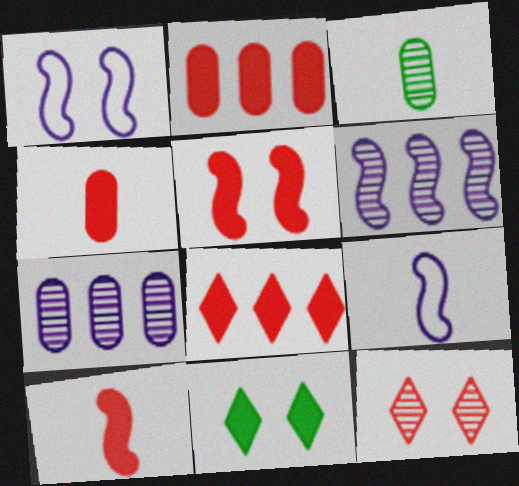[[1, 3, 8], 
[3, 6, 12], 
[4, 5, 8]]